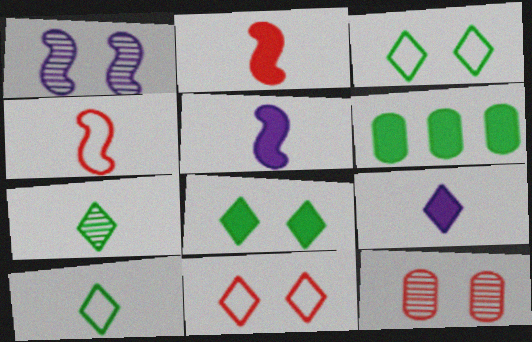[]